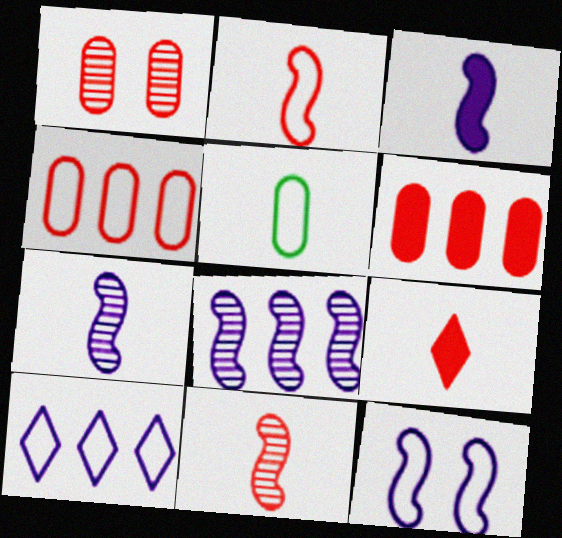[[3, 8, 12], 
[5, 7, 9]]